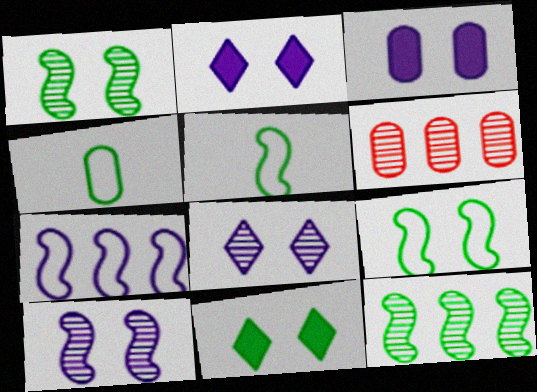[[2, 5, 6], 
[3, 4, 6], 
[4, 11, 12]]